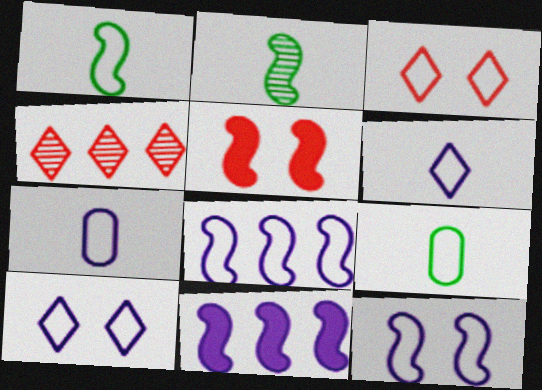[[2, 5, 8], 
[3, 8, 9], 
[7, 8, 10]]